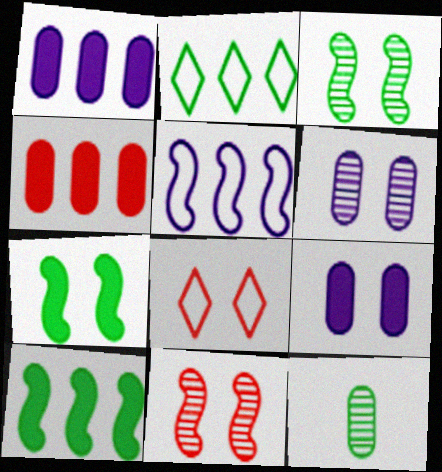[[2, 7, 12], 
[3, 8, 9], 
[6, 7, 8]]